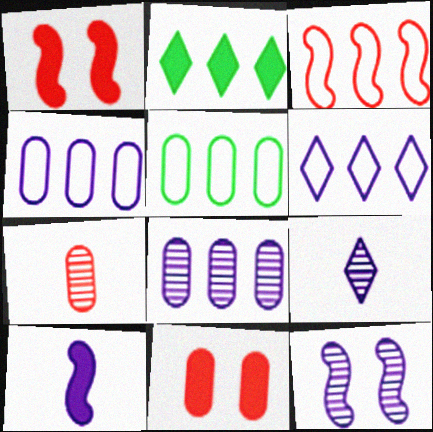[[1, 5, 9], 
[2, 3, 8], 
[2, 10, 11], 
[3, 5, 6], 
[8, 9, 12]]